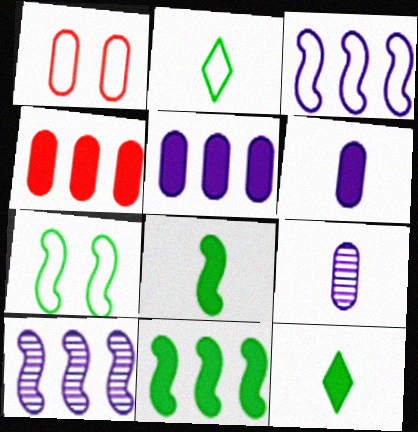[[1, 2, 3], 
[1, 10, 12]]